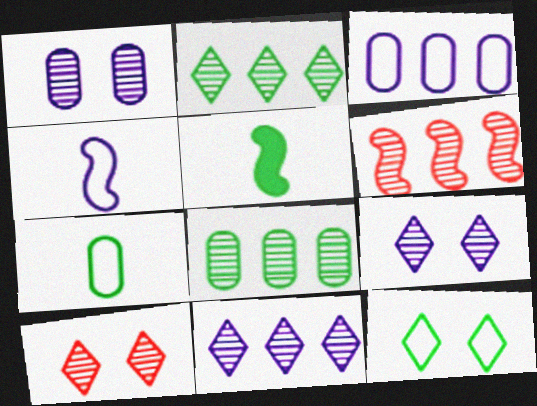[[3, 5, 10], 
[5, 8, 12], 
[6, 8, 11]]